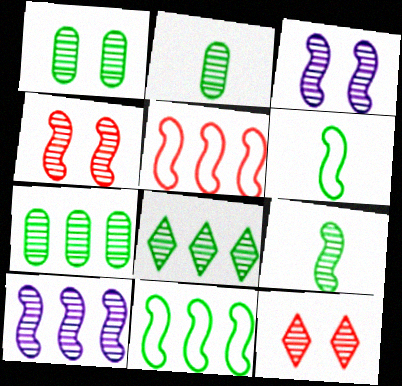[[1, 2, 7], 
[1, 3, 12], 
[1, 8, 9], 
[2, 10, 12], 
[4, 9, 10]]